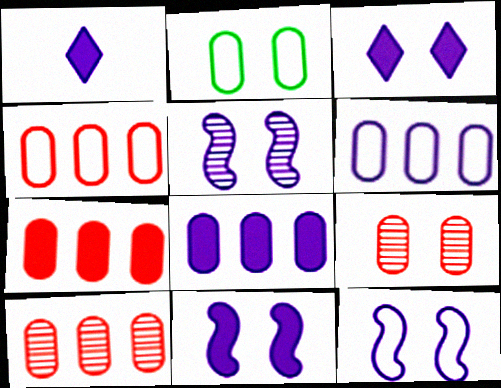[[1, 5, 6], 
[1, 8, 11], 
[4, 7, 10], 
[5, 11, 12]]